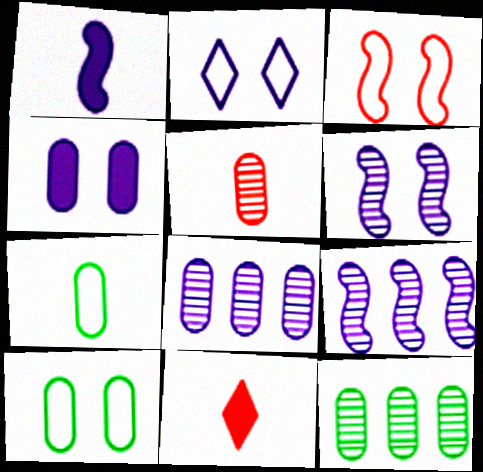[[1, 2, 8], 
[2, 3, 10], 
[2, 4, 6], 
[9, 10, 11]]